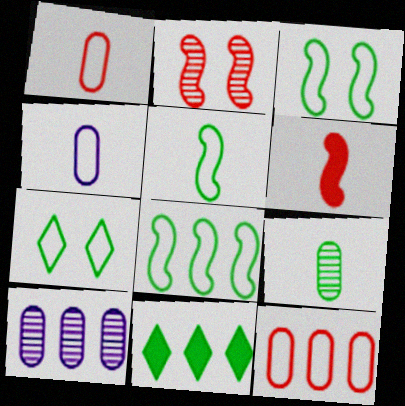[[2, 4, 11], 
[3, 5, 8], 
[3, 9, 11], 
[6, 7, 10]]